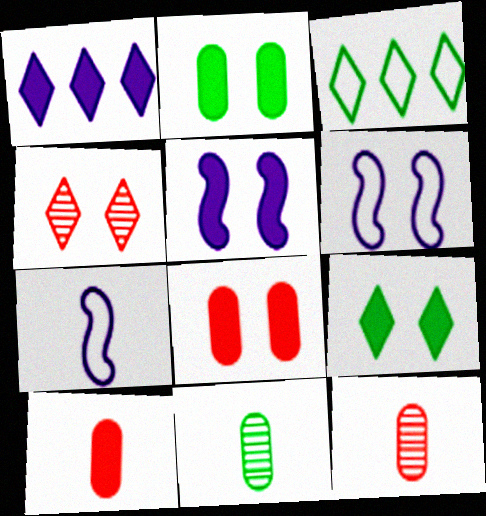[[2, 4, 6], 
[3, 5, 12], 
[5, 8, 9]]